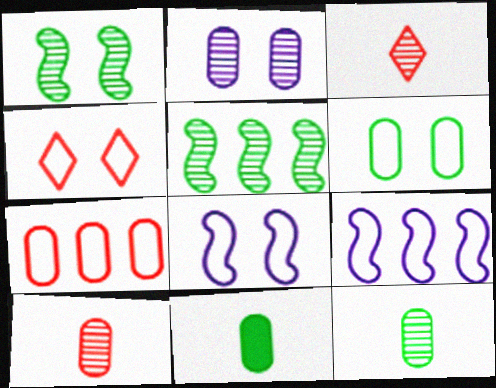[[2, 3, 5], 
[2, 7, 11], 
[4, 6, 8]]